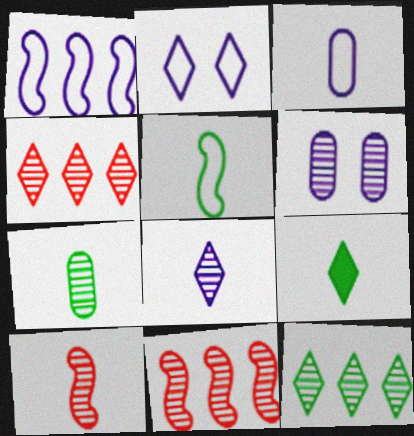[[1, 2, 3], 
[2, 4, 9], 
[3, 9, 10], 
[5, 7, 9], 
[6, 10, 12], 
[7, 8, 10]]